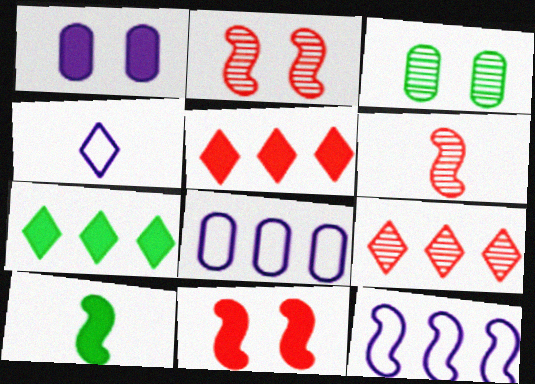[[1, 5, 10], 
[2, 10, 12]]